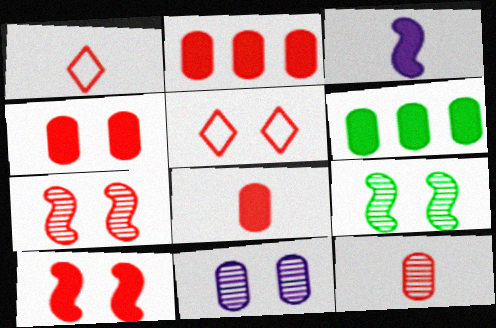[[1, 2, 7], 
[2, 4, 8], 
[4, 5, 7]]